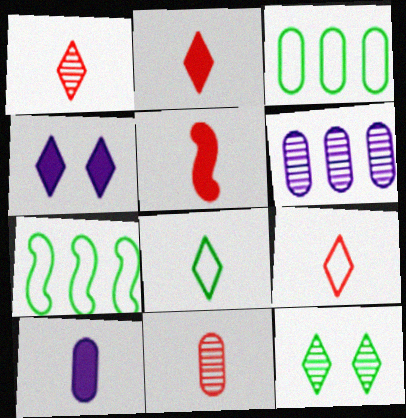[[1, 2, 9], 
[4, 7, 11], 
[5, 9, 11]]